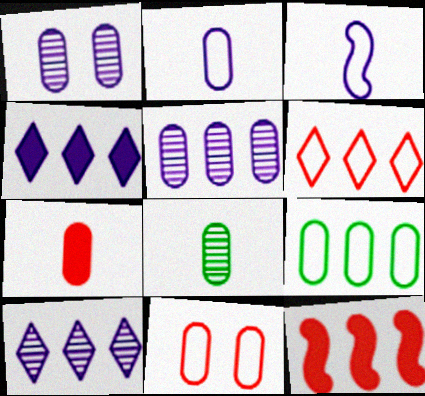[[1, 3, 4], 
[1, 7, 9], 
[2, 7, 8], 
[2, 9, 11], 
[9, 10, 12]]